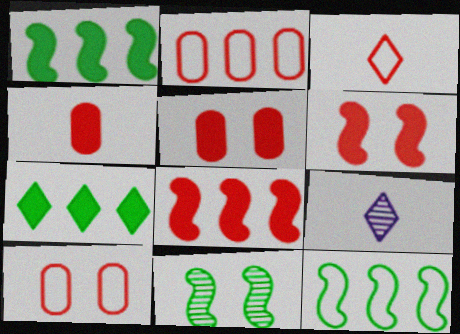[[1, 9, 10], 
[5, 9, 12]]